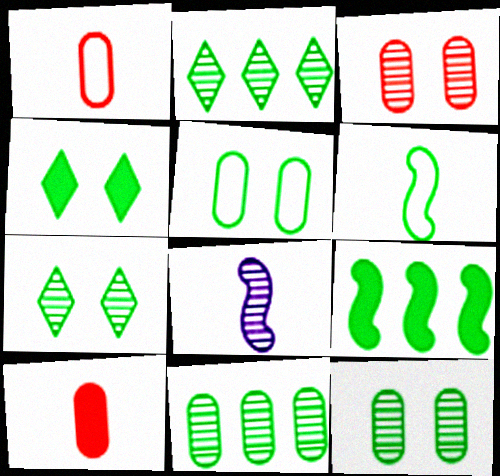[[2, 3, 8], 
[4, 6, 11]]